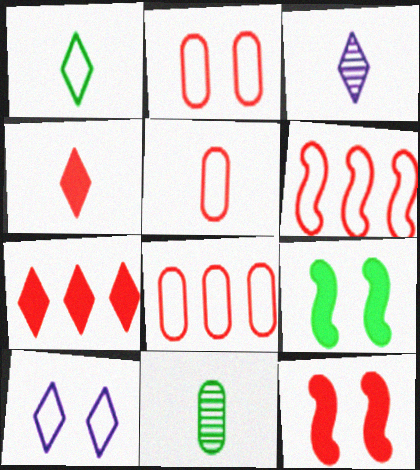[[1, 3, 4], 
[2, 5, 8], 
[3, 8, 9]]